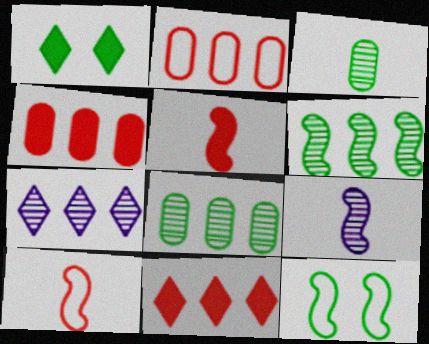[[1, 2, 9]]